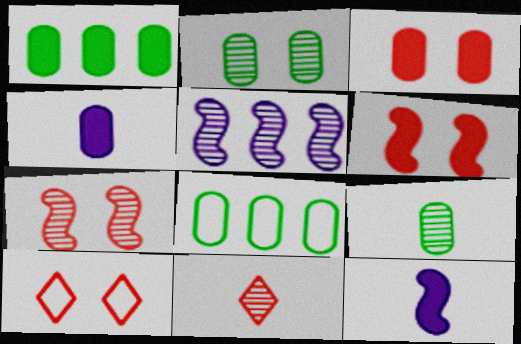[[1, 3, 4], 
[2, 5, 11], 
[3, 7, 10]]